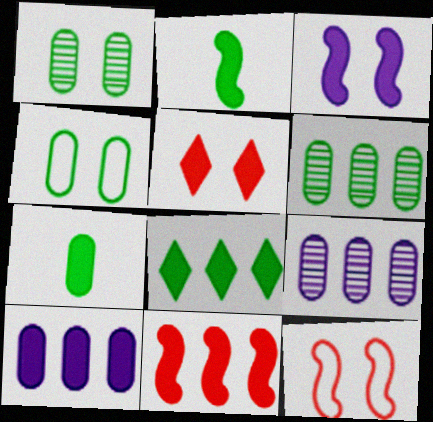[[2, 3, 11], 
[2, 5, 10], 
[4, 6, 7], 
[8, 10, 11]]